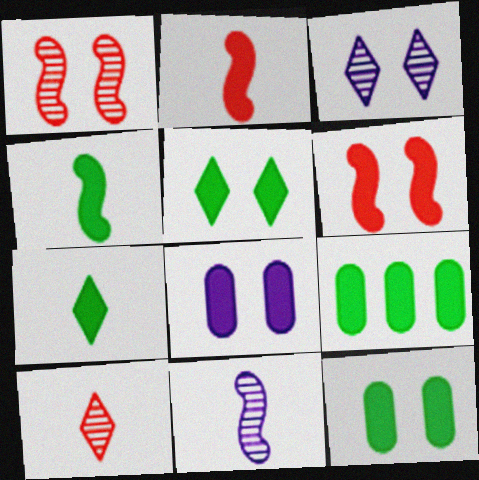[[4, 5, 9], 
[5, 6, 8]]